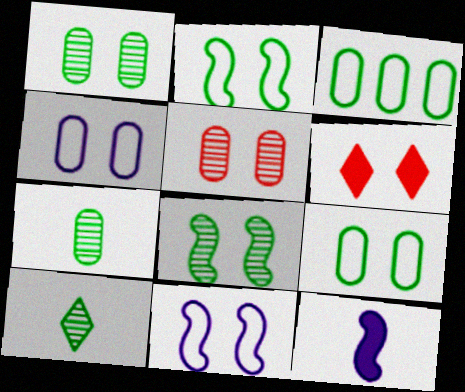[[1, 6, 11], 
[4, 6, 8]]